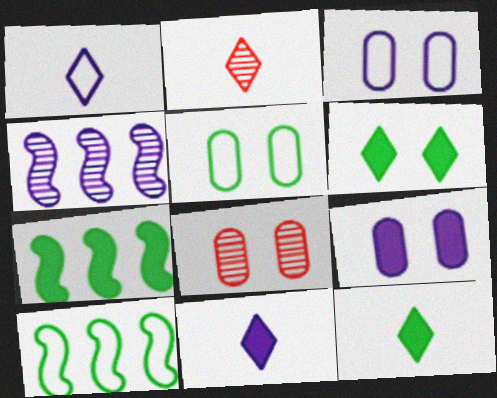[[1, 2, 12], 
[1, 4, 9], 
[1, 7, 8], 
[2, 3, 7], 
[2, 9, 10], 
[3, 4, 11], 
[5, 8, 9], 
[8, 10, 11]]